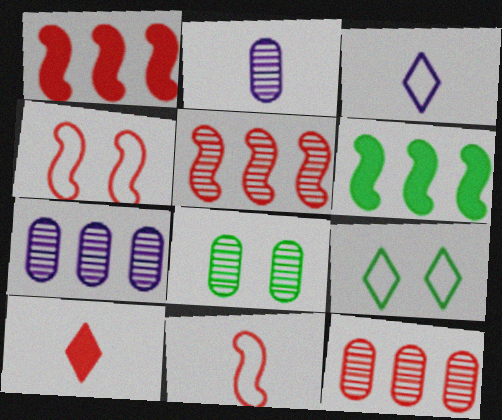[[1, 2, 9], 
[1, 3, 8], 
[2, 8, 12], 
[4, 10, 12]]